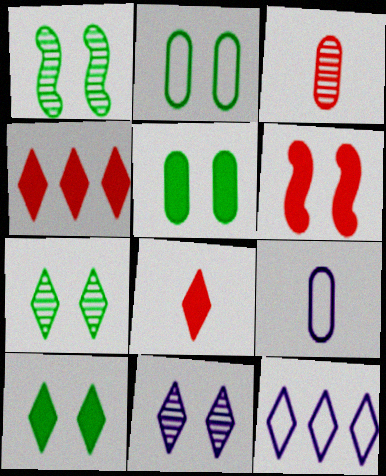[[1, 2, 10], 
[1, 4, 9], 
[2, 6, 11], 
[7, 8, 12]]